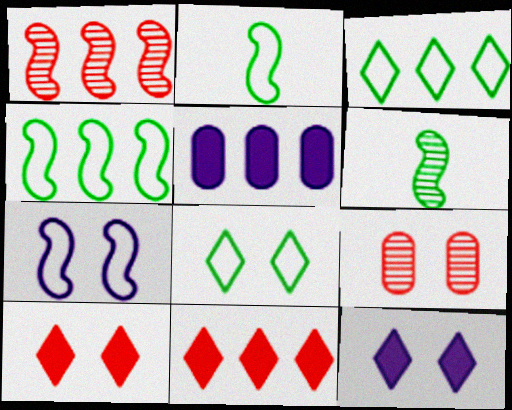[[1, 3, 5]]